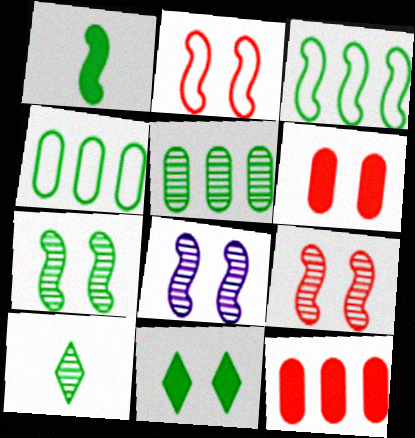[[1, 3, 7], 
[5, 7, 10], 
[7, 8, 9]]